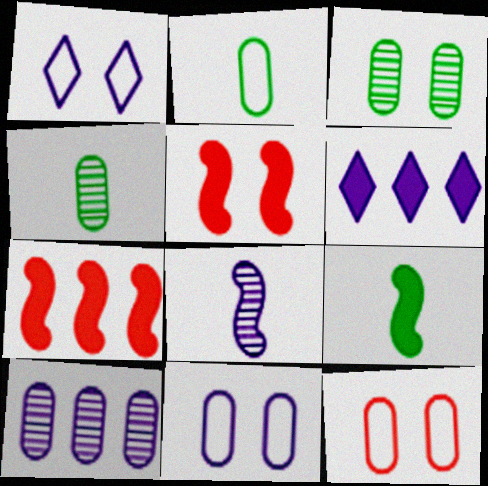[[1, 3, 5], 
[1, 4, 7], 
[6, 8, 11]]